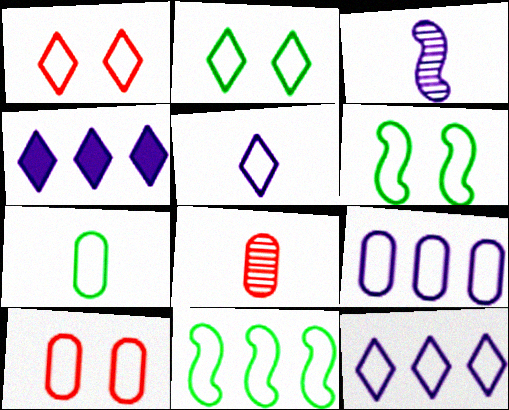[[2, 7, 11], 
[4, 6, 8], 
[5, 10, 11], 
[7, 9, 10]]